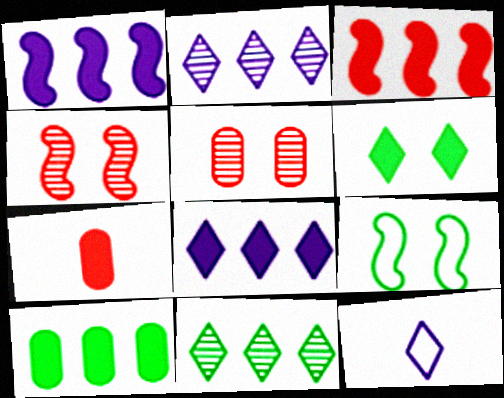[[1, 6, 7], 
[2, 7, 9], 
[3, 8, 10], 
[4, 10, 12]]